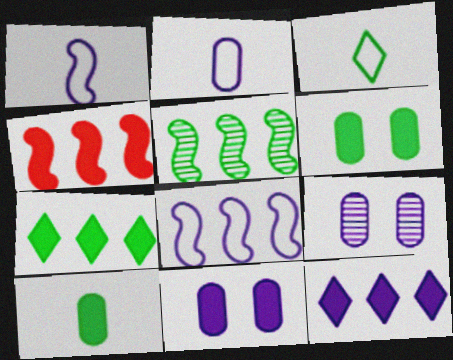[[1, 9, 12], 
[3, 4, 9], 
[3, 5, 6], 
[4, 5, 8]]